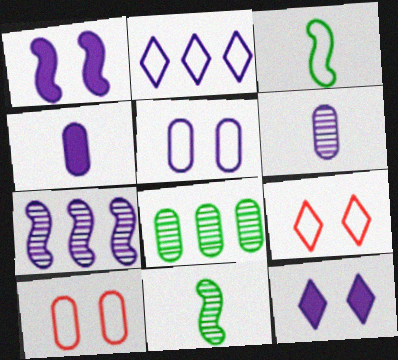[[1, 2, 6], 
[2, 3, 10], 
[4, 8, 10]]